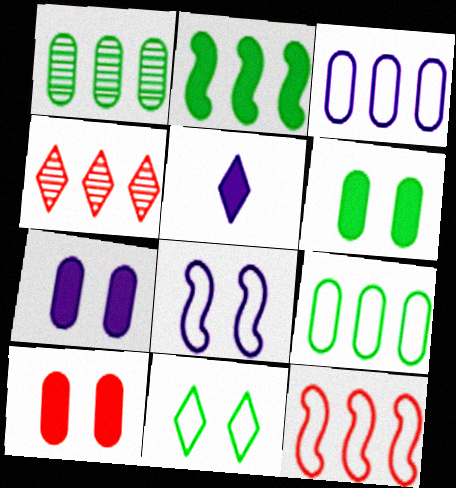[[2, 3, 4], 
[2, 5, 10], 
[4, 5, 11], 
[6, 7, 10]]